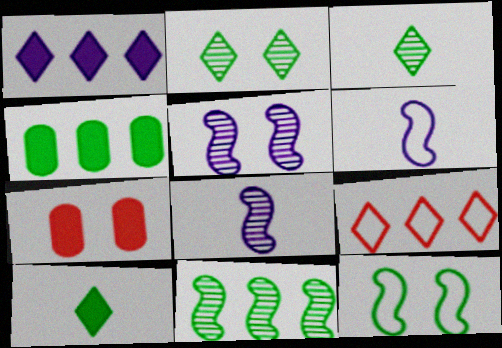[[3, 4, 12]]